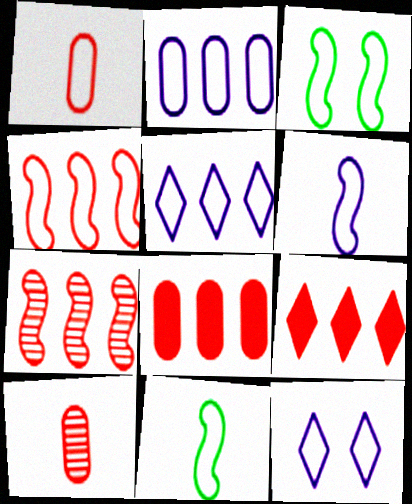[[1, 3, 5], 
[2, 6, 12], 
[3, 4, 6]]